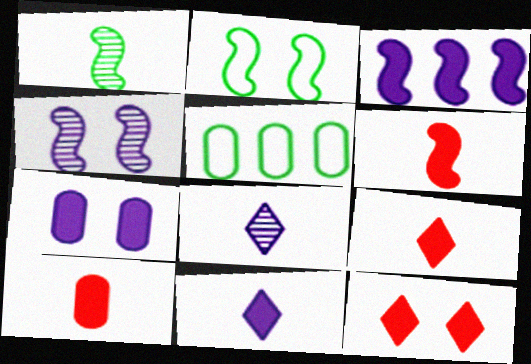[[3, 7, 11], 
[4, 5, 9], 
[6, 9, 10]]